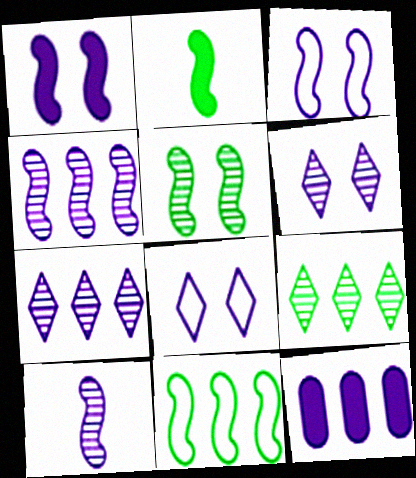[[2, 5, 11], 
[8, 10, 12]]